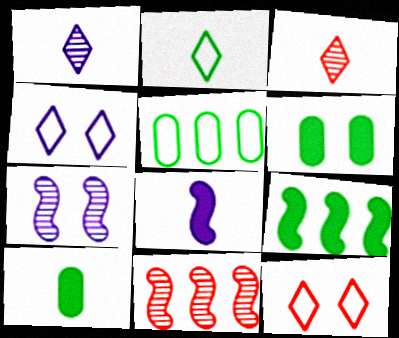[[4, 10, 11], 
[6, 7, 12]]